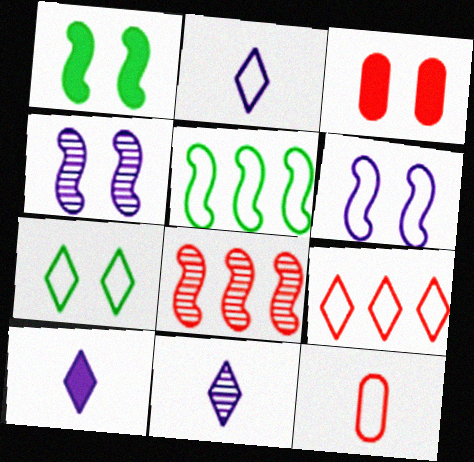[[2, 7, 9], 
[2, 10, 11], 
[3, 4, 7], 
[3, 5, 11]]